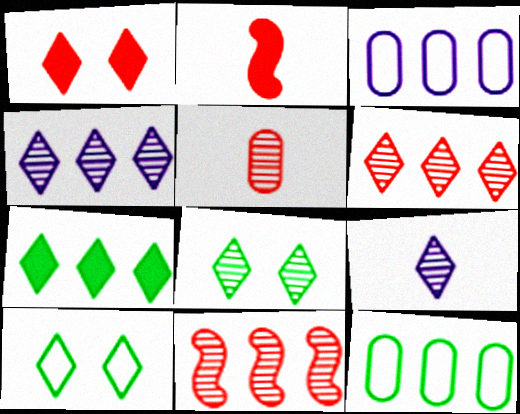[[2, 3, 8], 
[3, 7, 11], 
[6, 8, 9]]